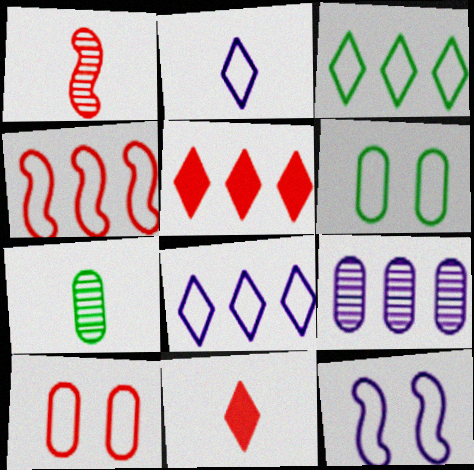[[1, 5, 10], 
[2, 4, 6], 
[5, 7, 12]]